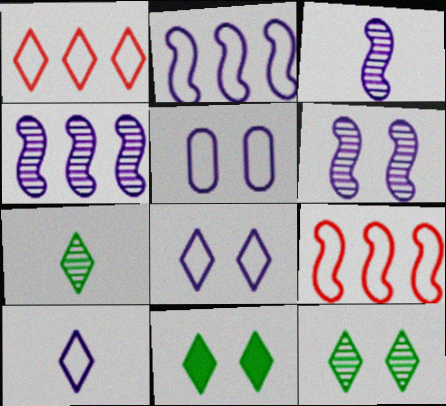[[2, 5, 10], 
[3, 4, 6]]